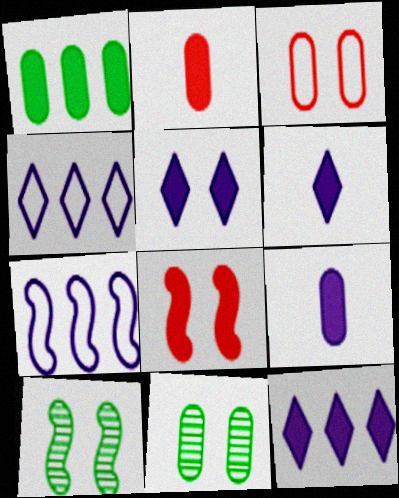[[1, 6, 8], 
[2, 4, 10], 
[3, 5, 10], 
[5, 6, 12]]